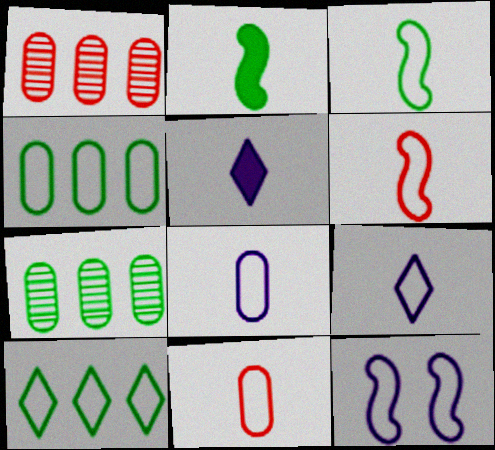[[3, 9, 11], 
[10, 11, 12]]